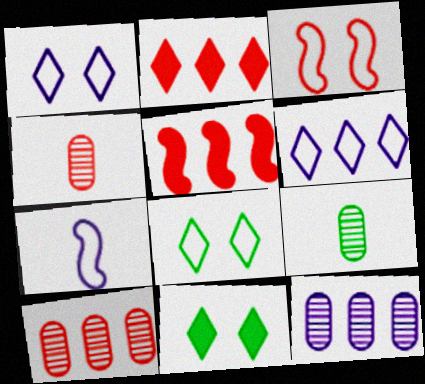[[1, 5, 9], 
[2, 3, 4], 
[7, 10, 11]]